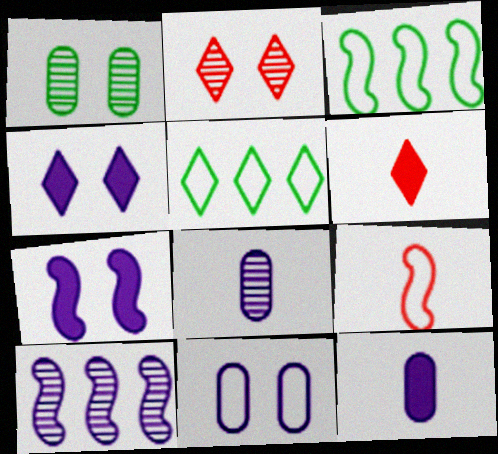[[2, 3, 12], 
[5, 9, 11]]